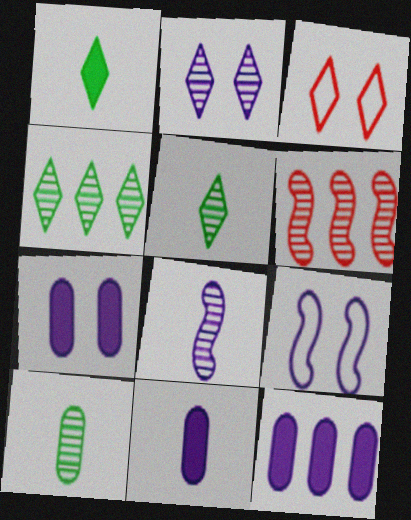[[2, 6, 10], 
[2, 7, 9], 
[7, 11, 12]]